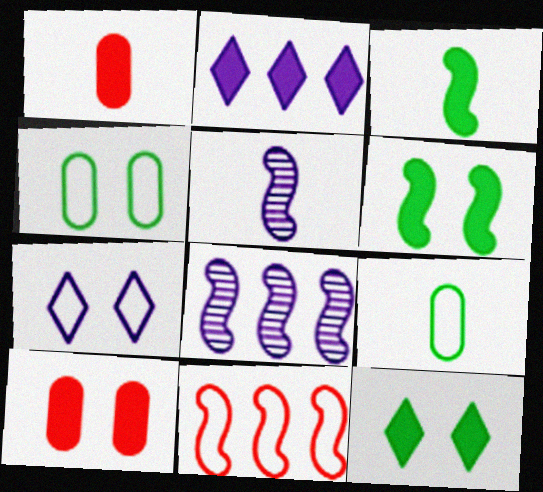[[1, 2, 6], 
[2, 3, 10], 
[5, 6, 11], 
[7, 9, 11]]